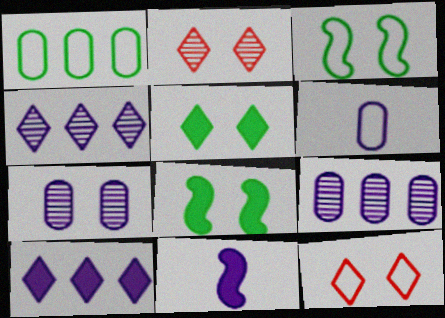[[1, 2, 11], 
[7, 8, 12]]